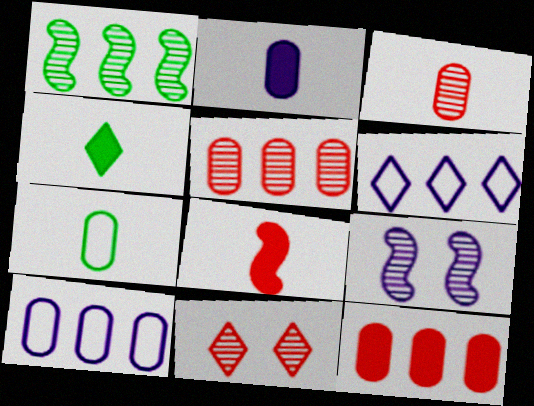[[1, 6, 12], 
[2, 3, 7], 
[2, 4, 8], 
[2, 6, 9], 
[4, 6, 11]]